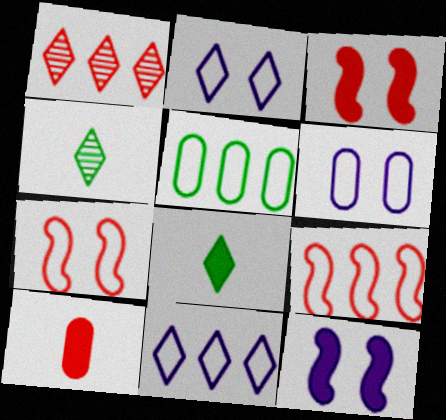[[1, 2, 8], 
[1, 7, 10], 
[5, 9, 11]]